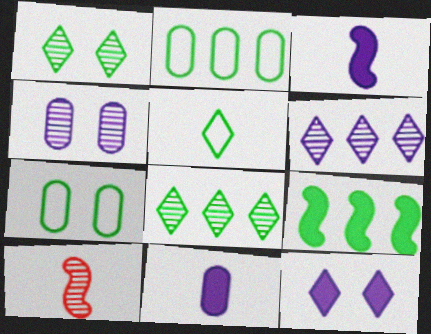[[2, 8, 9], 
[2, 10, 12], 
[4, 8, 10], 
[5, 10, 11]]